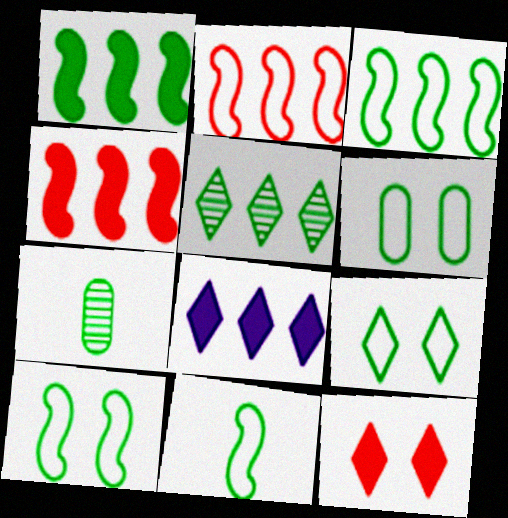[[1, 7, 9], 
[3, 10, 11], 
[6, 9, 10]]